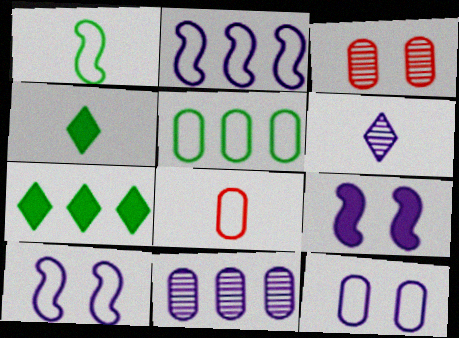[[2, 3, 4], 
[5, 8, 12]]